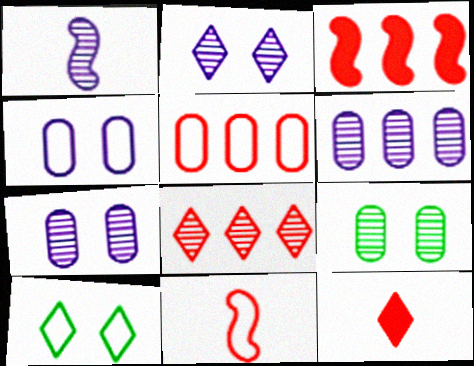[[1, 2, 6], 
[1, 8, 9], 
[3, 5, 8]]